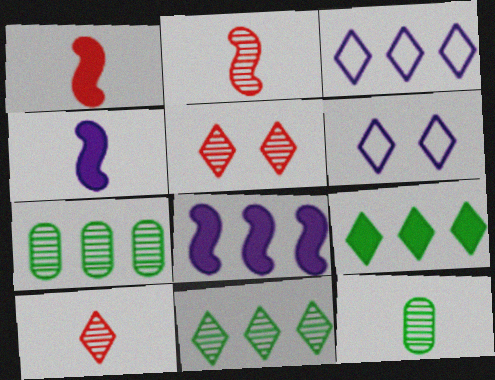[[1, 6, 7], 
[6, 9, 10]]